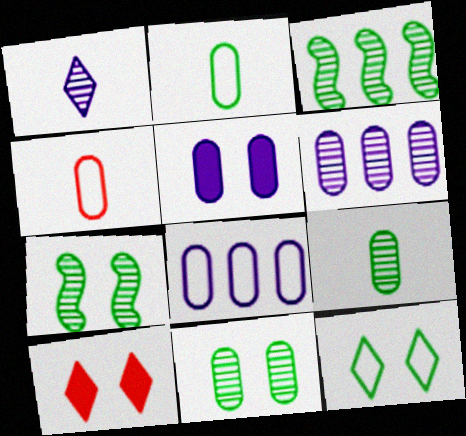[]